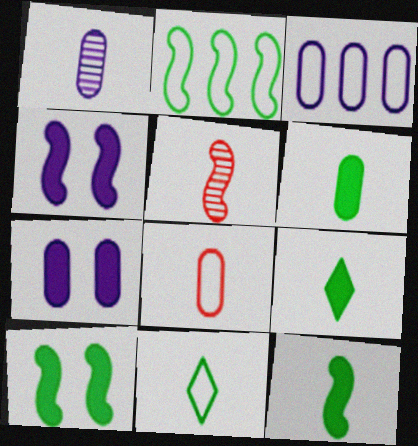[[1, 3, 7], 
[1, 6, 8], 
[2, 4, 5], 
[6, 9, 12]]